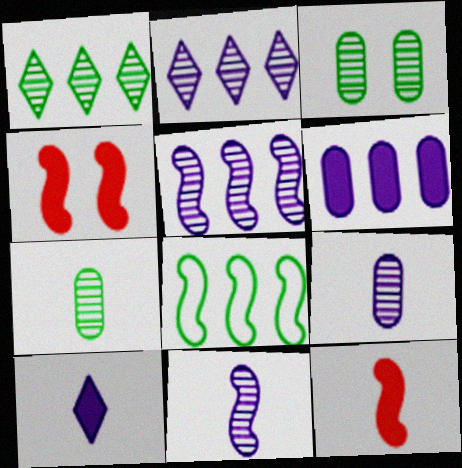[[4, 8, 11]]